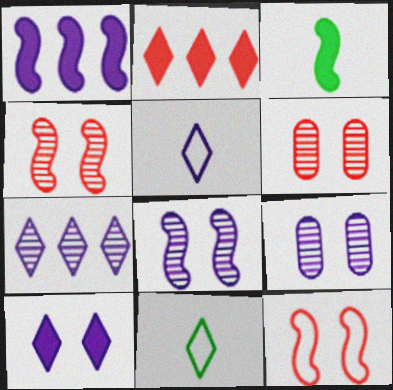[[1, 5, 9], 
[1, 6, 11], 
[5, 7, 10]]